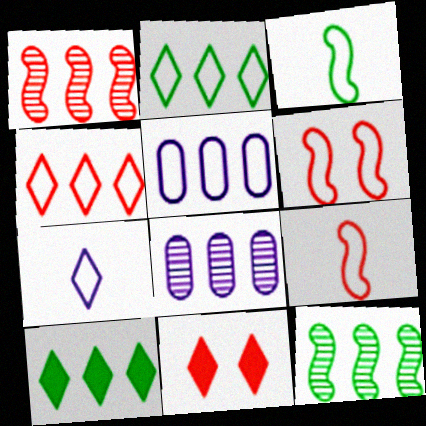[[1, 5, 10], 
[3, 8, 11]]